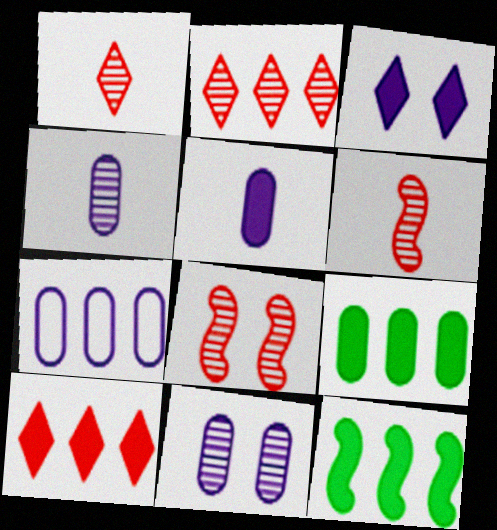[[2, 7, 12], 
[5, 7, 11]]